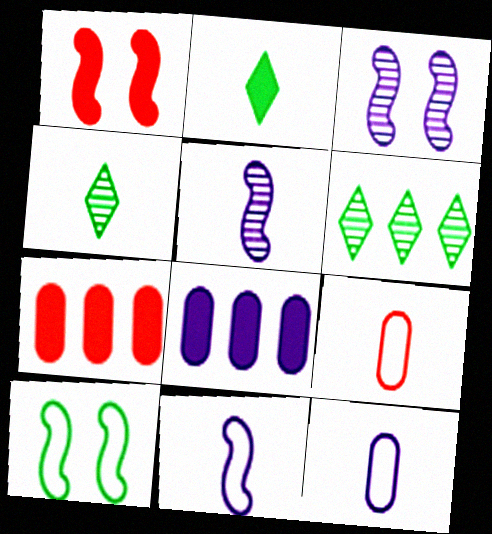[[1, 2, 8], 
[1, 3, 10], 
[1, 6, 12], 
[2, 5, 9]]